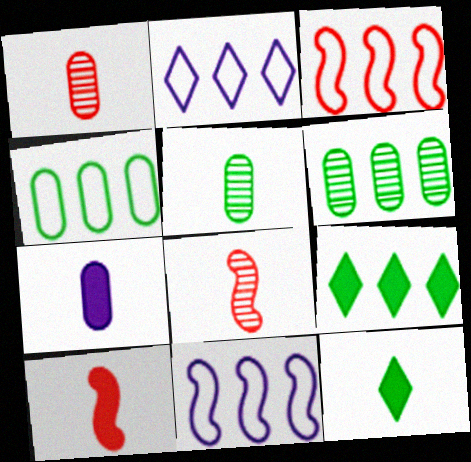[[2, 3, 4], 
[7, 10, 12]]